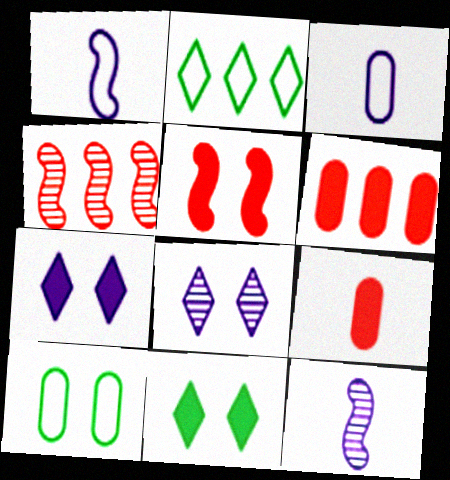[[3, 4, 11], 
[5, 8, 10]]